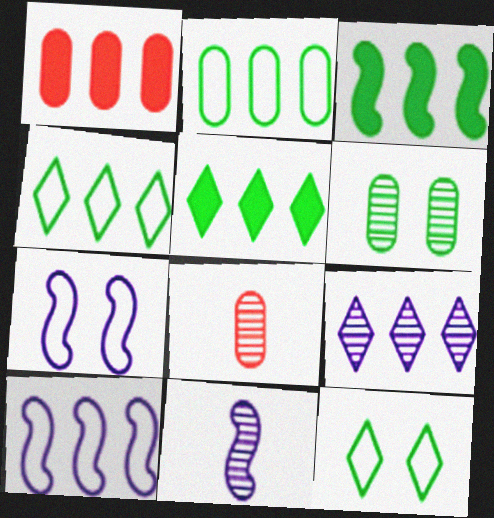[[1, 11, 12], 
[5, 7, 8]]